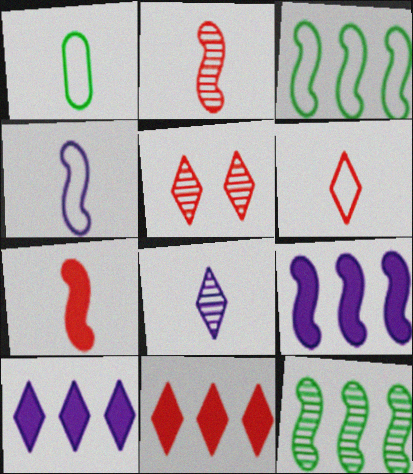[[1, 4, 6], 
[1, 5, 9], 
[1, 7, 8], 
[5, 6, 11]]